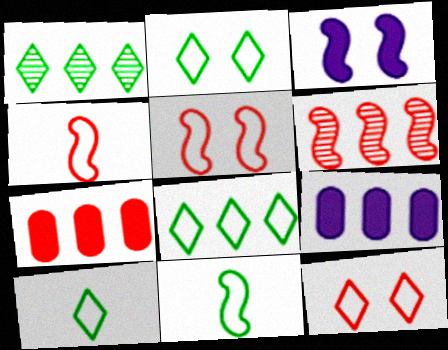[[2, 8, 10], 
[3, 6, 11], 
[6, 8, 9]]